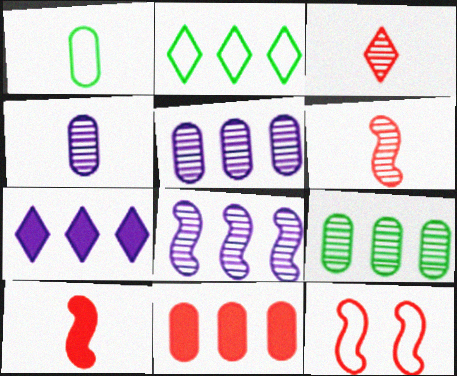[[2, 8, 11], 
[3, 11, 12]]